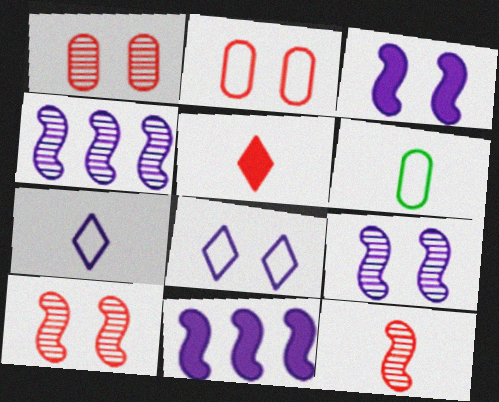[]